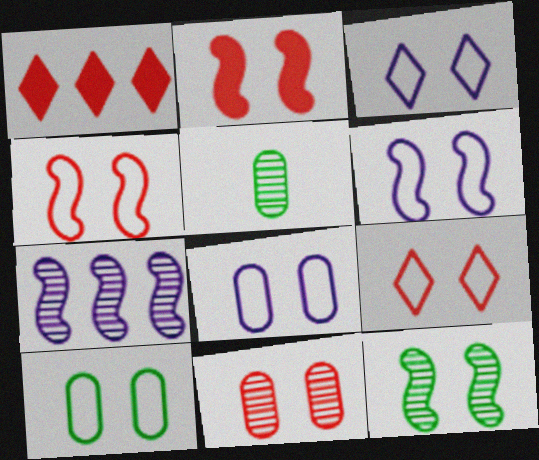[[1, 5, 6], 
[2, 6, 12], 
[2, 9, 11], 
[3, 4, 10], 
[3, 6, 8], 
[6, 9, 10]]